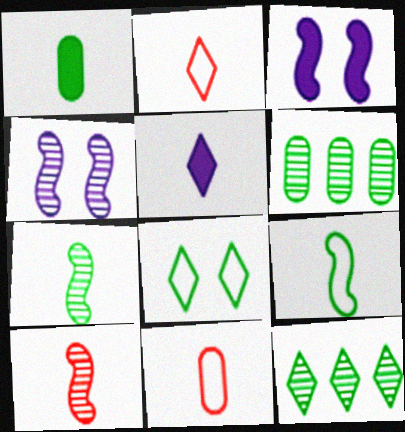[[2, 3, 6], 
[3, 11, 12], 
[5, 7, 11]]